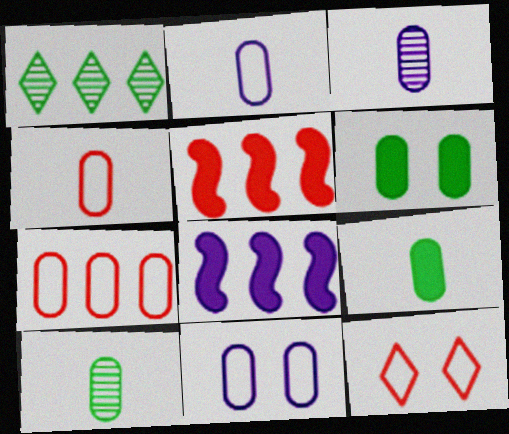[[1, 7, 8], 
[3, 4, 9], 
[3, 6, 7], 
[8, 10, 12]]